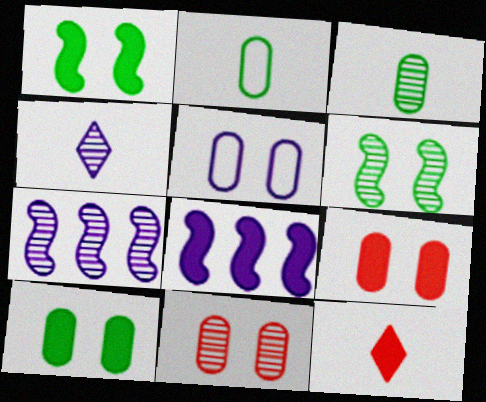[[4, 5, 8], 
[5, 10, 11], 
[8, 10, 12]]